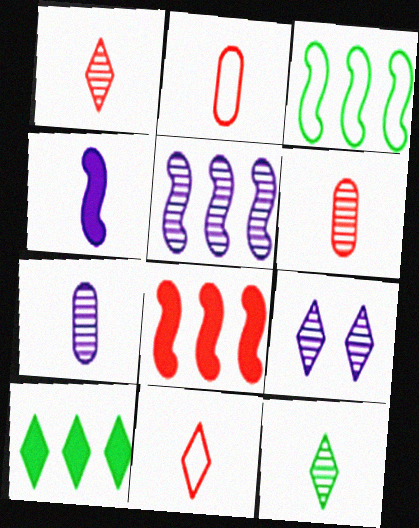[[2, 4, 12], 
[3, 5, 8], 
[5, 7, 9], 
[9, 10, 11]]